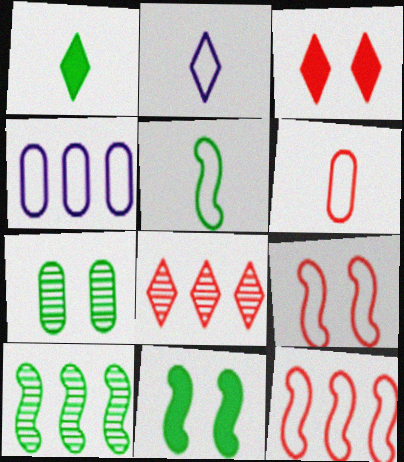[[2, 5, 6], 
[5, 10, 11]]